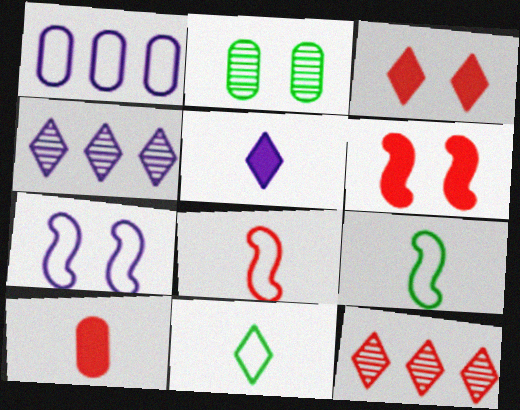[[1, 2, 10], 
[2, 3, 7], 
[3, 4, 11]]